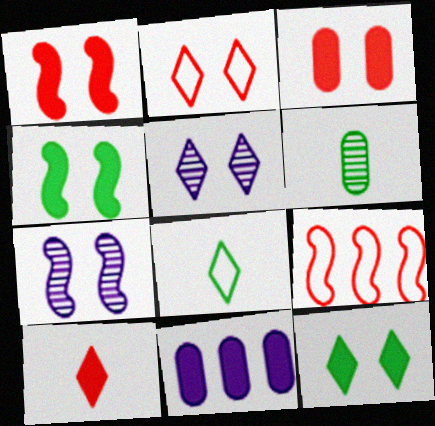[[2, 5, 12], 
[4, 10, 11]]